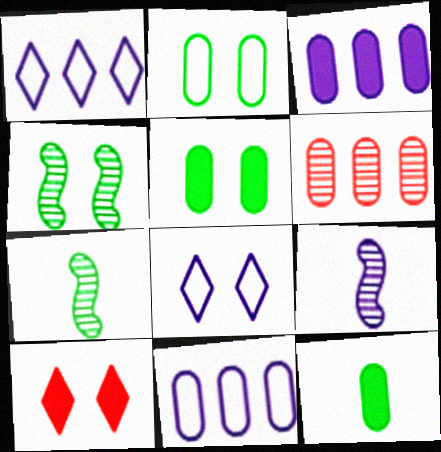[[3, 8, 9], 
[7, 10, 11]]